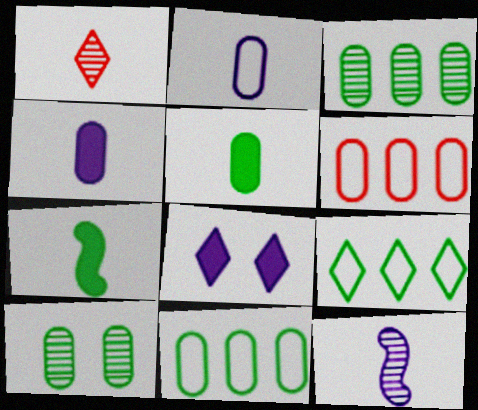[[1, 2, 7], 
[1, 8, 9], 
[4, 6, 10], 
[5, 10, 11], 
[7, 9, 10]]